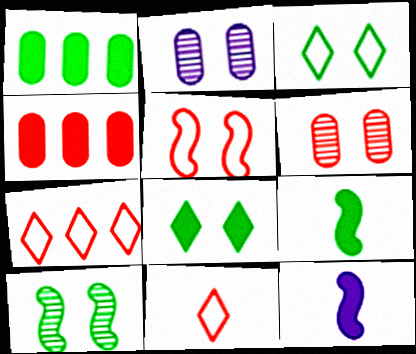[[1, 8, 9], 
[2, 5, 8], 
[2, 7, 9], 
[4, 8, 12]]